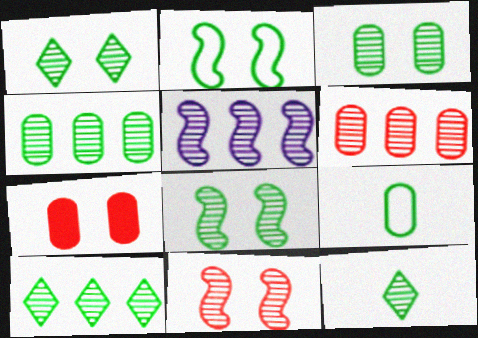[[1, 3, 8], 
[1, 10, 12], 
[4, 8, 12], 
[5, 6, 10]]